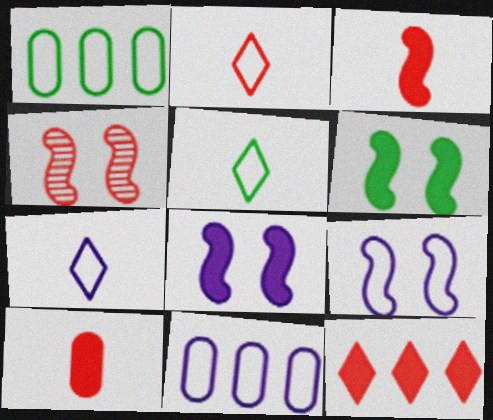[[1, 2, 9], 
[2, 5, 7], 
[4, 6, 9], 
[7, 9, 11]]